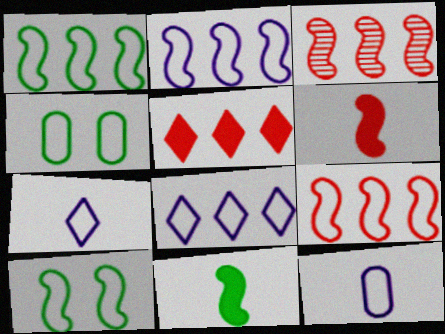[[1, 2, 9], 
[4, 7, 9]]